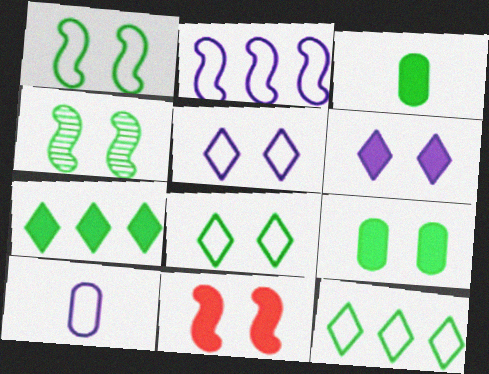[[2, 5, 10], 
[3, 4, 12], 
[4, 8, 9], 
[6, 9, 11]]